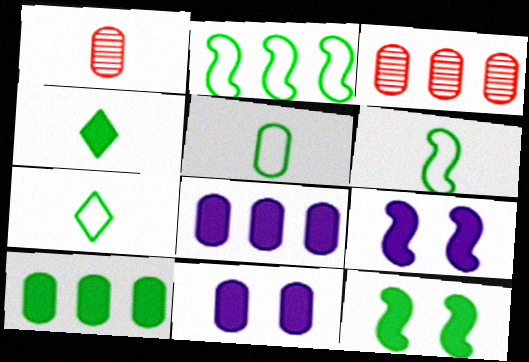[[3, 5, 11], 
[3, 7, 9], 
[4, 10, 12], 
[5, 6, 7]]